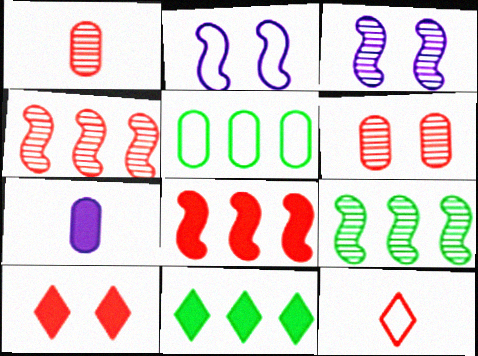[[1, 2, 11], 
[2, 5, 12], 
[5, 6, 7], 
[5, 9, 11], 
[6, 8, 12]]